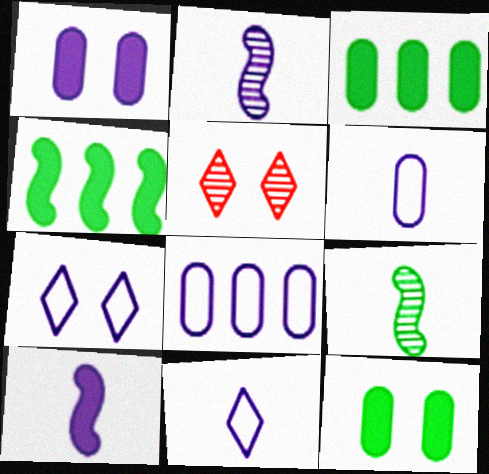[[4, 5, 6]]